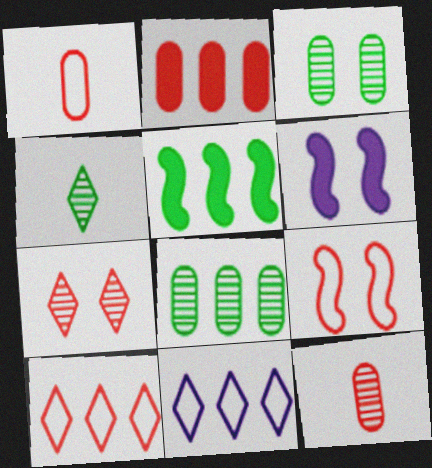[[1, 9, 10]]